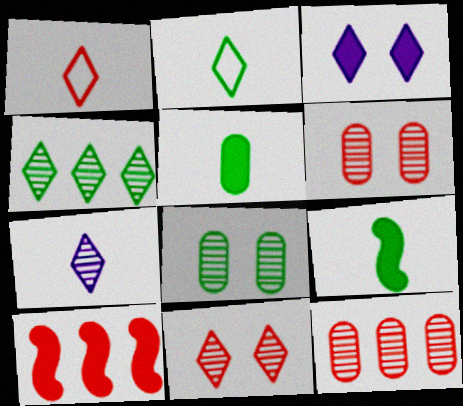[[1, 3, 4], 
[1, 6, 10], 
[3, 5, 10], 
[4, 7, 11]]